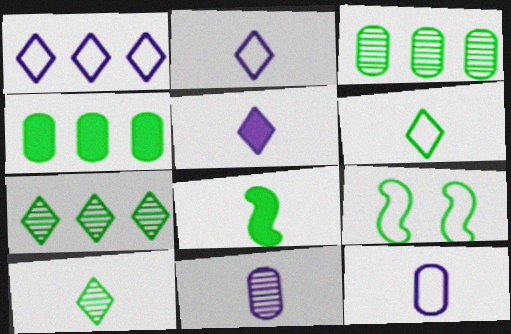[[4, 9, 10]]